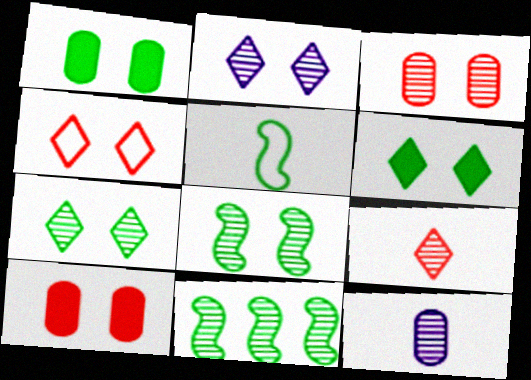[[2, 3, 8], 
[2, 4, 6]]